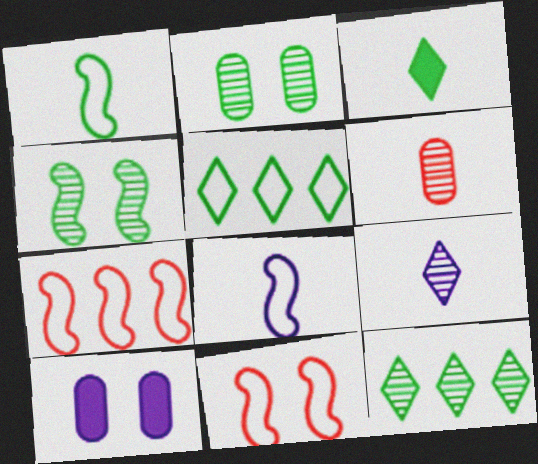[[3, 6, 8]]